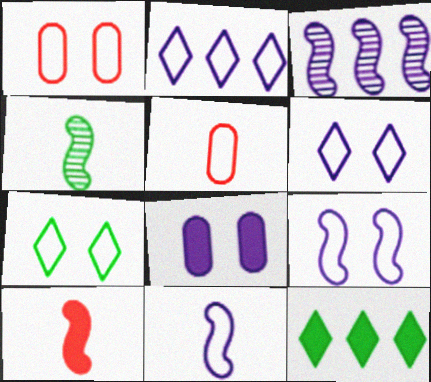[[1, 7, 9], 
[4, 10, 11], 
[8, 10, 12]]